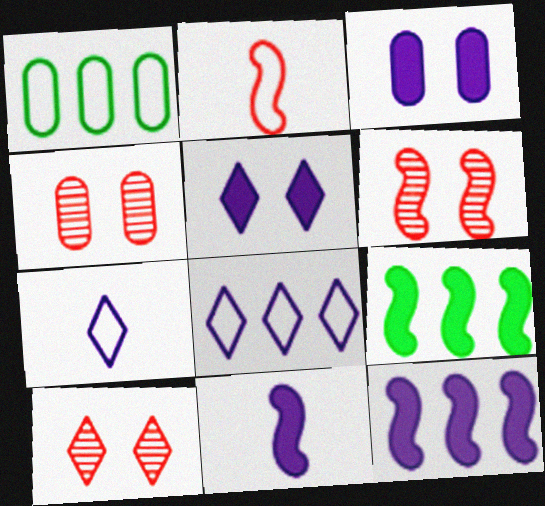[[1, 10, 11], 
[4, 6, 10], 
[4, 7, 9]]